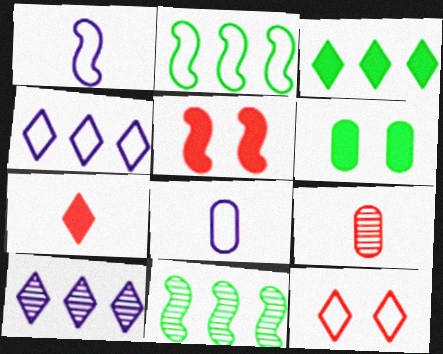[[1, 5, 11], 
[2, 8, 12]]